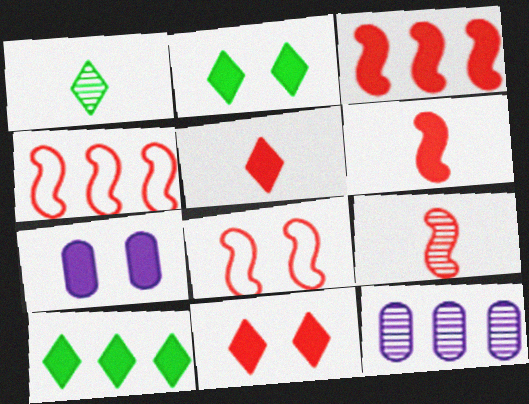[[1, 4, 7], 
[3, 8, 9], 
[4, 10, 12], 
[6, 7, 10]]